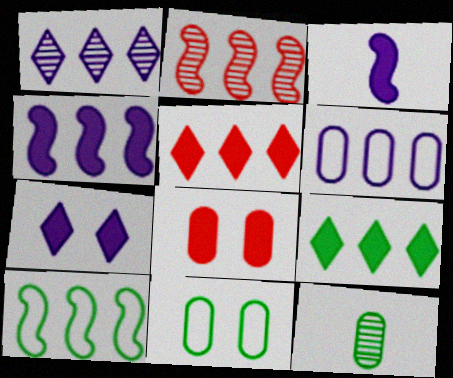[[1, 4, 6], 
[2, 4, 10], 
[2, 6, 9], 
[3, 8, 9], 
[6, 8, 12]]